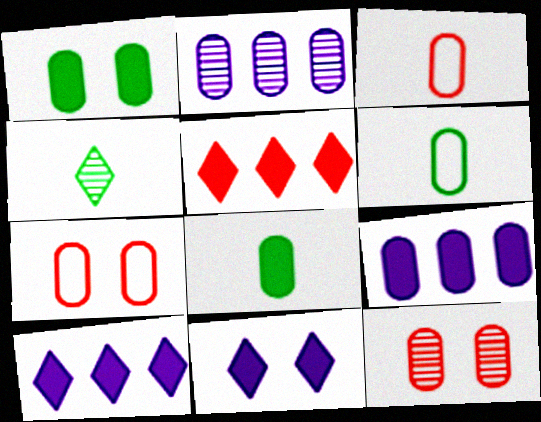[[1, 2, 3], 
[2, 7, 8], 
[6, 9, 12]]